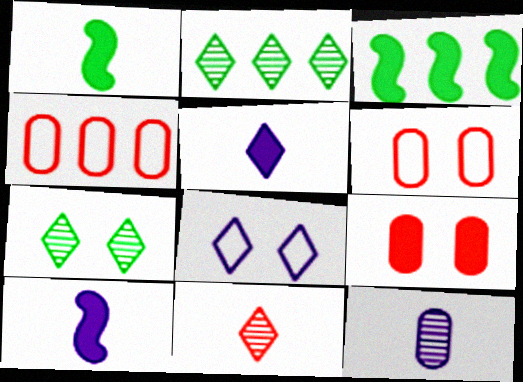[[2, 6, 10], 
[3, 5, 9], 
[4, 7, 10]]